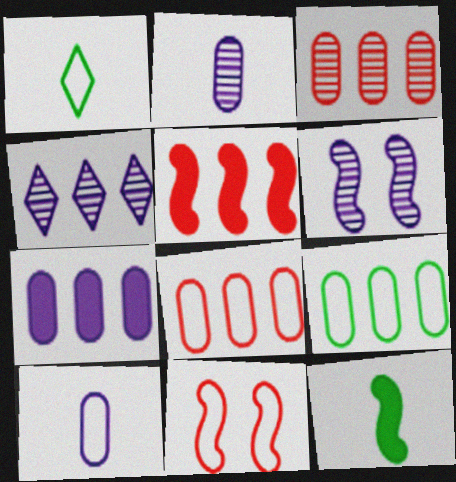[[2, 4, 6], 
[3, 7, 9], 
[4, 5, 9]]